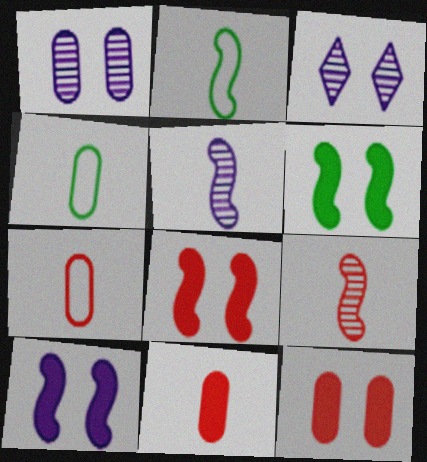[[6, 8, 10]]